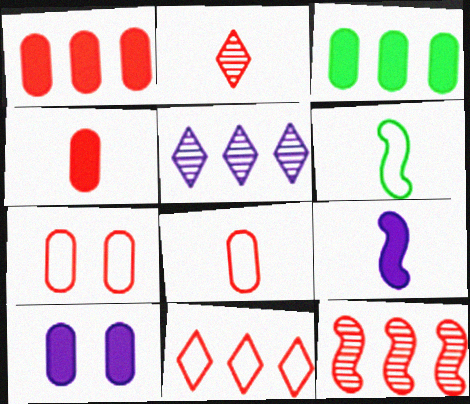[[1, 11, 12], 
[3, 4, 10]]